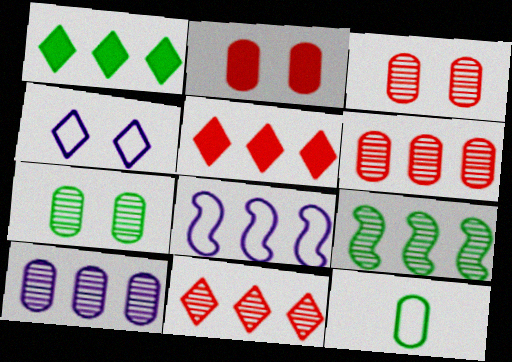[[1, 6, 8], 
[2, 10, 12], 
[9, 10, 11]]